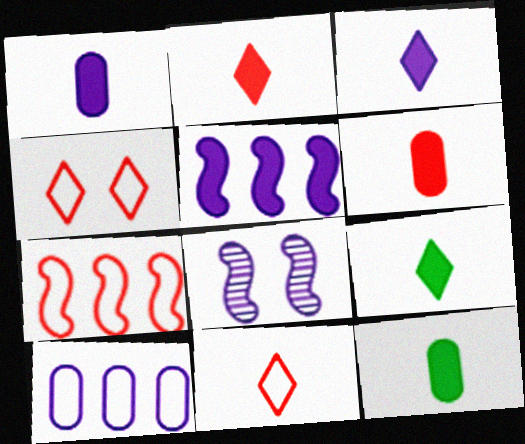[[1, 6, 12], 
[2, 3, 9], 
[3, 8, 10]]